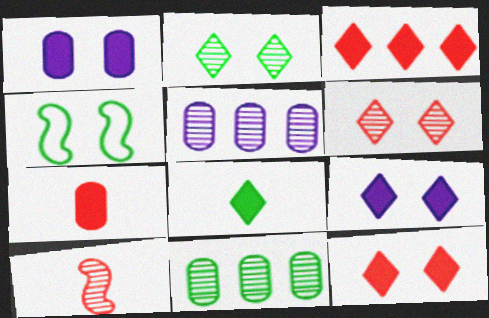[[1, 4, 6], 
[2, 5, 10], 
[3, 8, 9], 
[4, 8, 11]]